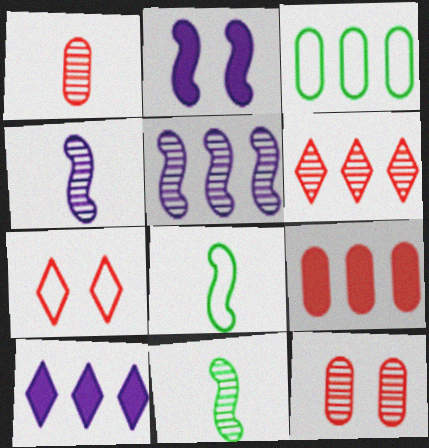[[8, 10, 12]]